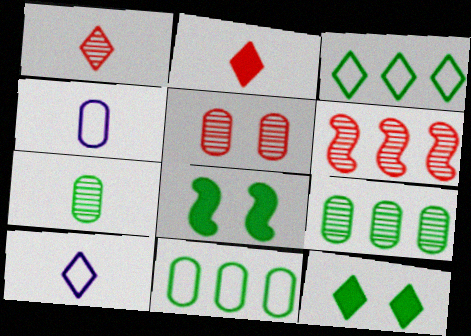[[1, 5, 6], 
[3, 7, 8], 
[4, 6, 12]]